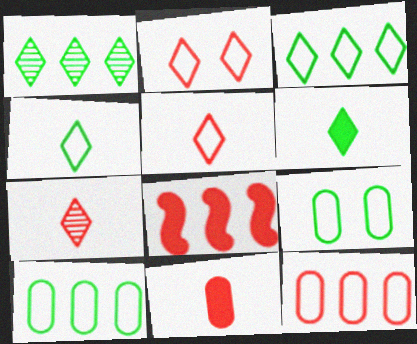[]